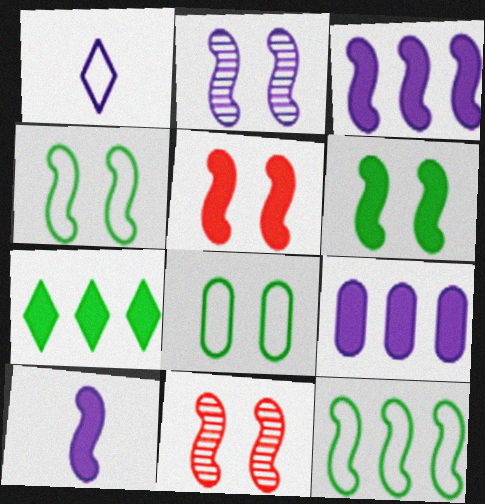[[1, 2, 9], 
[2, 4, 5], 
[10, 11, 12]]